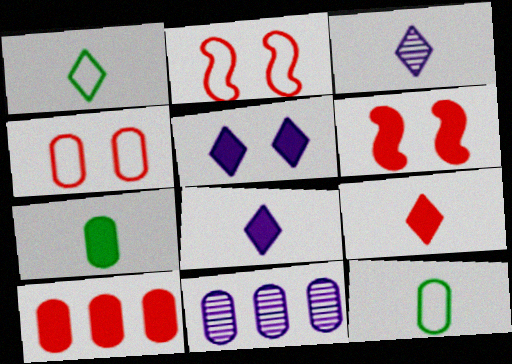[[1, 3, 9], 
[1, 6, 11], 
[4, 7, 11], 
[6, 9, 10]]